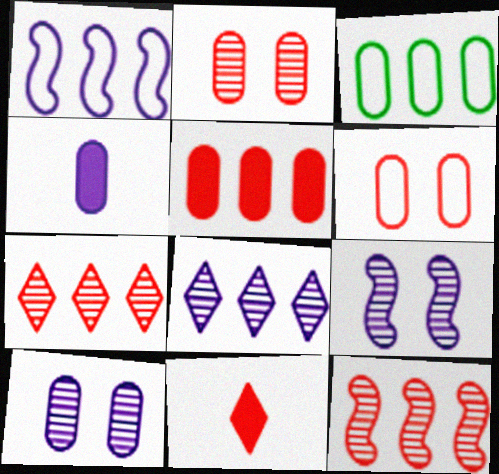[[2, 3, 4], 
[3, 9, 11], 
[6, 11, 12]]